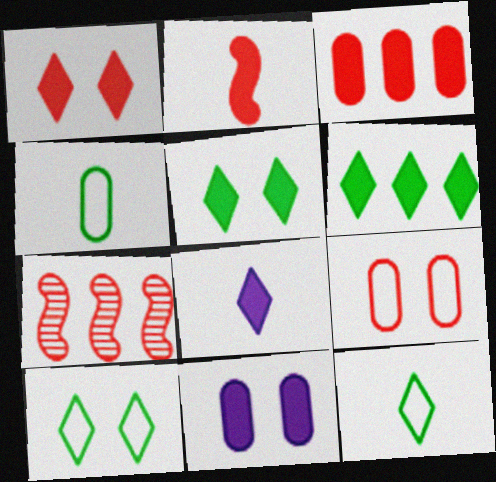[[1, 2, 3], 
[1, 6, 8], 
[2, 6, 11], 
[7, 11, 12]]